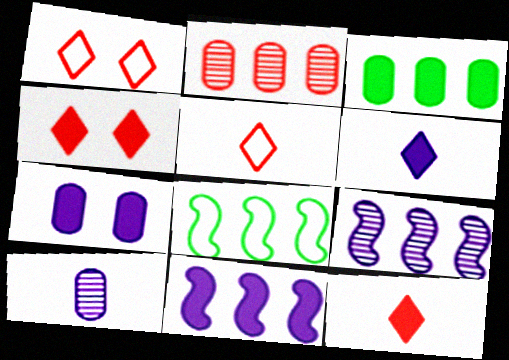[[4, 8, 10], 
[6, 7, 11]]